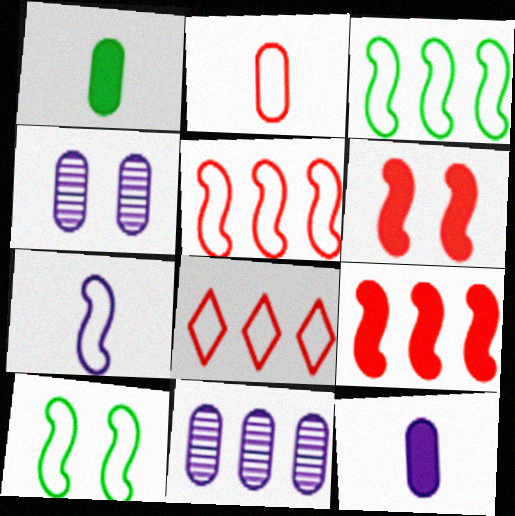[[5, 7, 10]]